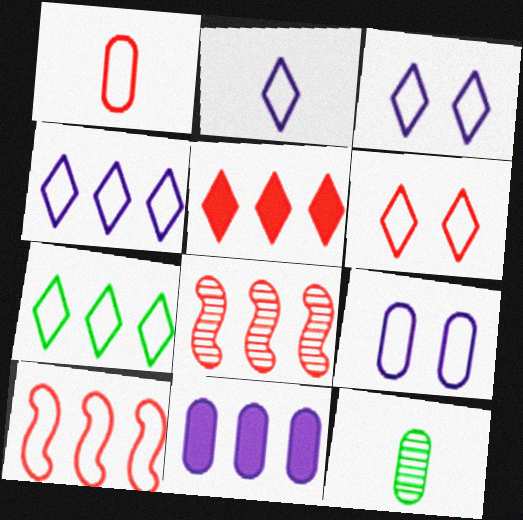[[1, 6, 10], 
[2, 3, 4], 
[2, 6, 7], 
[7, 8, 11]]